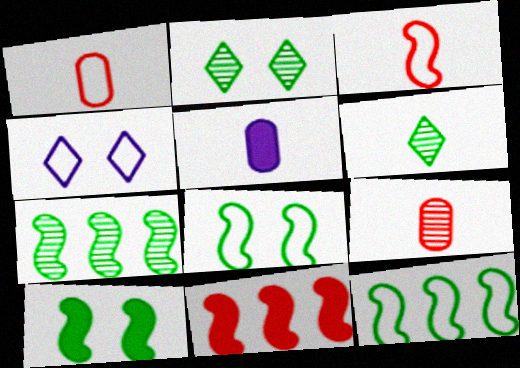[[1, 4, 12], 
[3, 5, 6]]